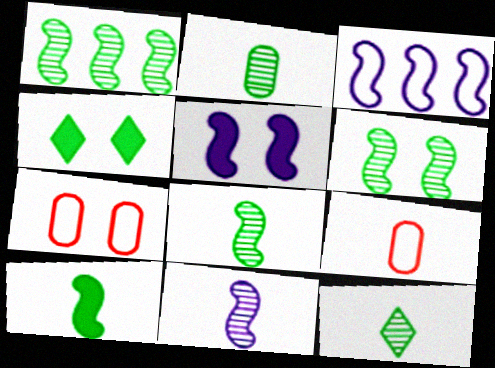[[1, 6, 8], 
[2, 8, 12], 
[3, 5, 11]]